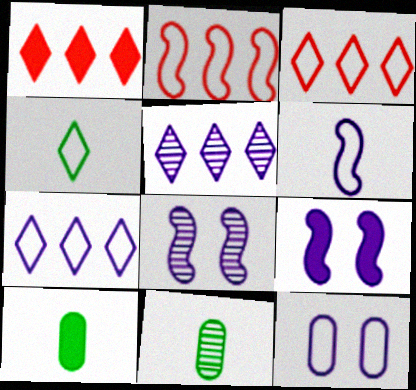[[1, 9, 10], 
[2, 4, 12], 
[3, 8, 10], 
[3, 9, 11], 
[6, 7, 12]]